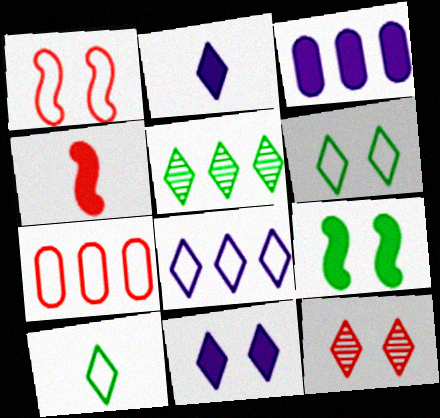[[4, 7, 12], 
[6, 11, 12]]